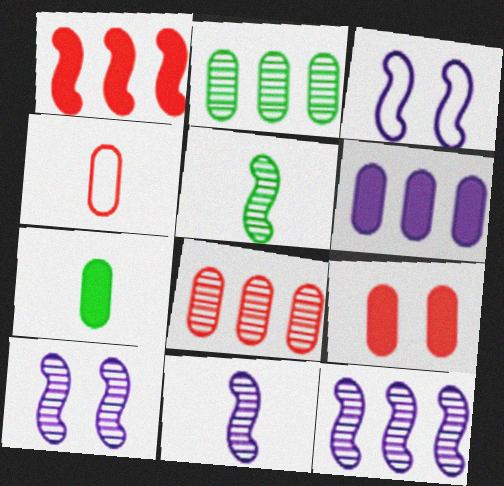[[1, 3, 5], 
[4, 8, 9], 
[6, 7, 9], 
[10, 11, 12]]